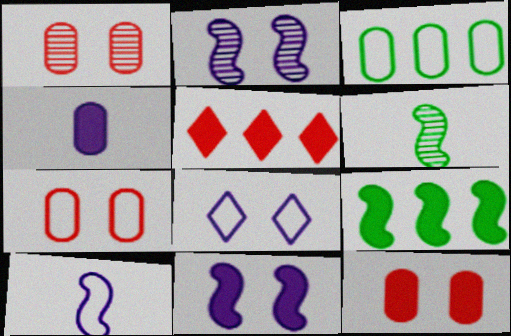[[1, 3, 4], 
[1, 7, 12]]